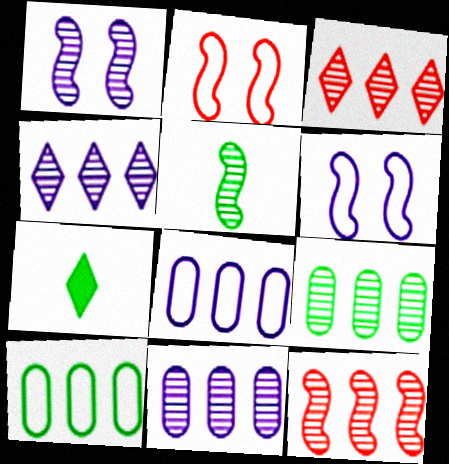[[1, 5, 12], 
[2, 7, 11], 
[4, 9, 12]]